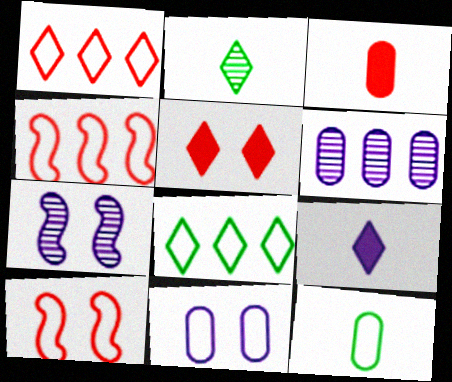[[3, 7, 8]]